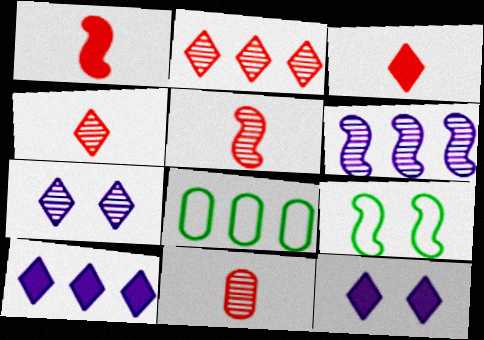[[1, 6, 9], 
[1, 7, 8], 
[4, 5, 11], 
[5, 8, 12], 
[9, 10, 11]]